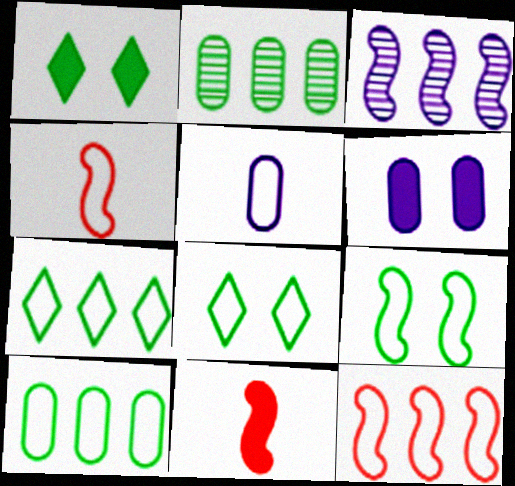[[3, 9, 11], 
[5, 8, 12]]